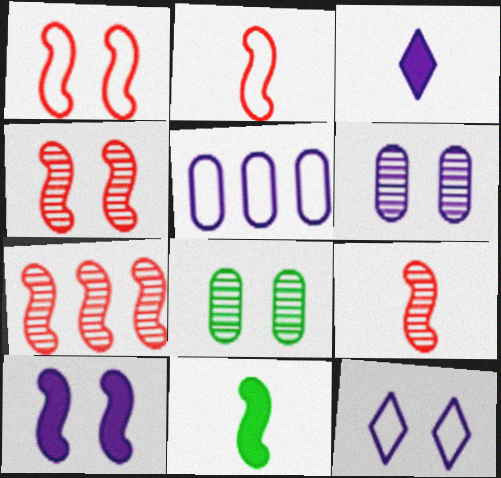[[4, 7, 9], 
[6, 10, 12]]